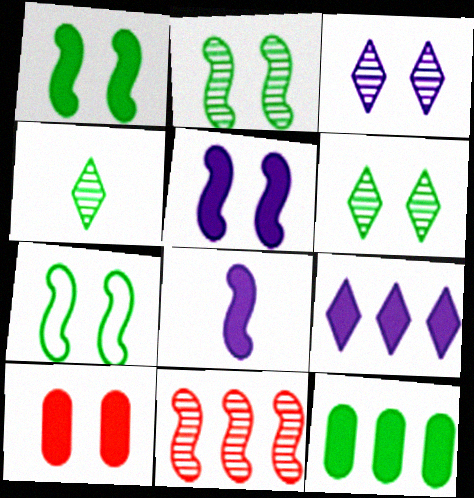[[1, 2, 7], 
[3, 7, 10], 
[4, 7, 12], 
[7, 8, 11]]